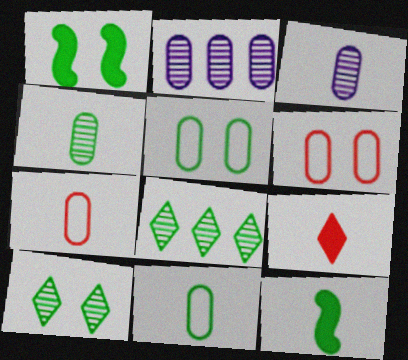[[1, 5, 10], 
[1, 8, 11], 
[5, 8, 12]]